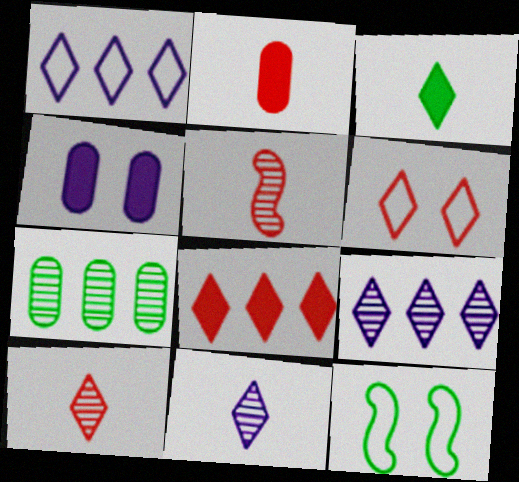[[2, 9, 12], 
[3, 6, 9], 
[3, 7, 12], 
[6, 8, 10]]